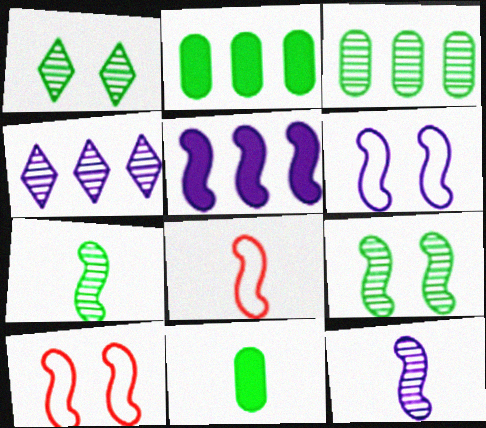[[1, 3, 7], 
[4, 10, 11], 
[5, 6, 12], 
[5, 7, 10], 
[5, 8, 9]]